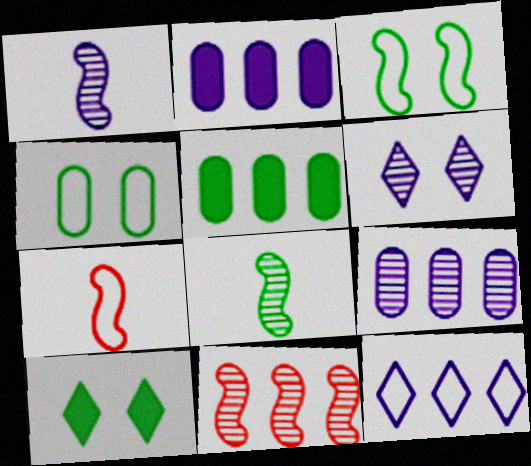[[1, 6, 9], 
[4, 7, 12], 
[5, 6, 7], 
[5, 11, 12], 
[7, 9, 10]]